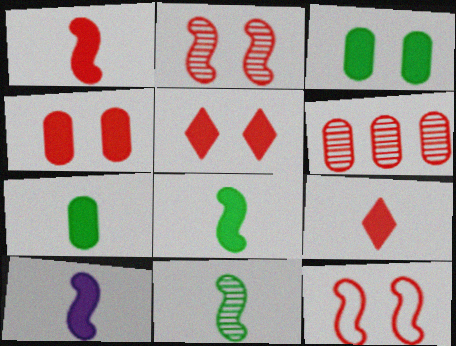[[1, 8, 10], 
[6, 9, 12], 
[7, 9, 10]]